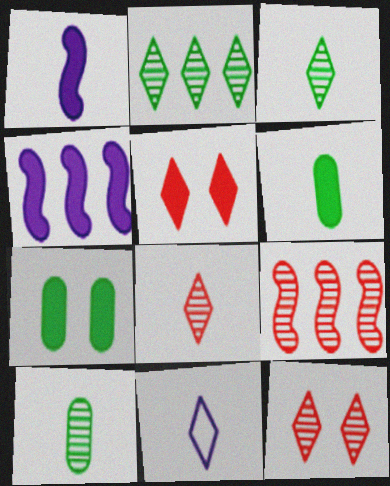[[2, 5, 11], 
[4, 5, 6], 
[7, 9, 11]]